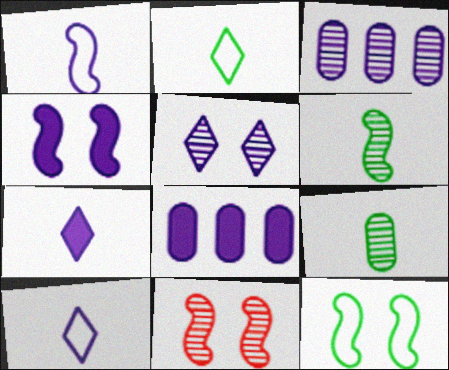[[1, 5, 8], 
[2, 8, 11], 
[3, 4, 10], 
[4, 7, 8], 
[4, 11, 12]]